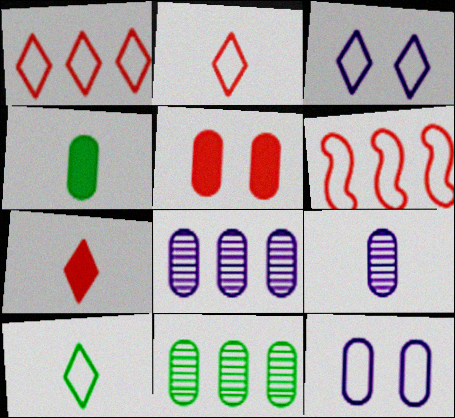[[1, 3, 10], 
[6, 10, 12]]